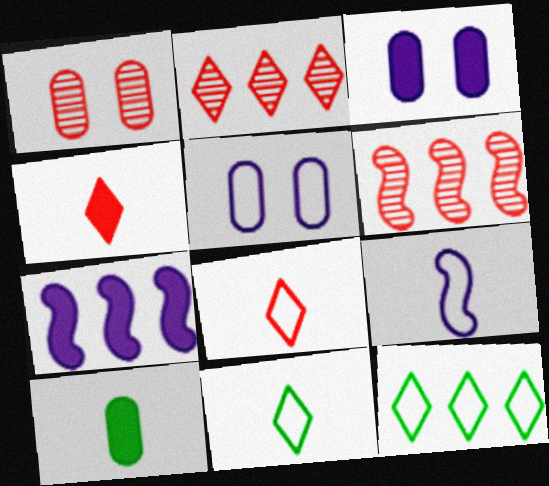[[1, 7, 11], 
[3, 6, 11]]